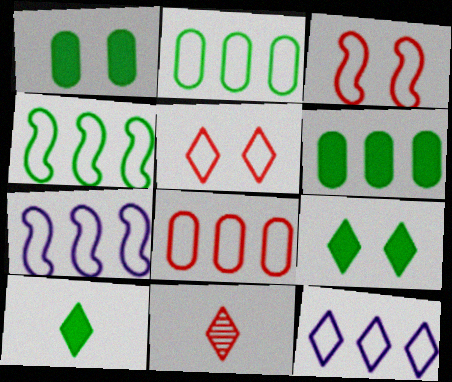[[1, 7, 11], 
[4, 8, 12], 
[9, 11, 12]]